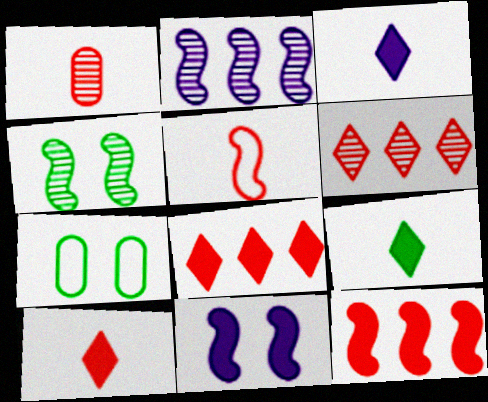[[1, 5, 10], 
[2, 7, 10], 
[3, 9, 10]]